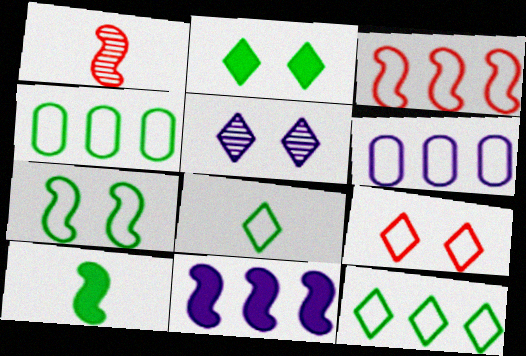[[1, 2, 6], 
[1, 7, 11], 
[2, 5, 9], 
[3, 6, 12], 
[4, 7, 8]]